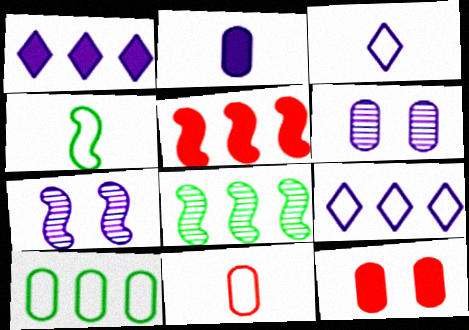[[2, 7, 9], 
[3, 4, 11], 
[3, 8, 12], 
[4, 5, 7]]